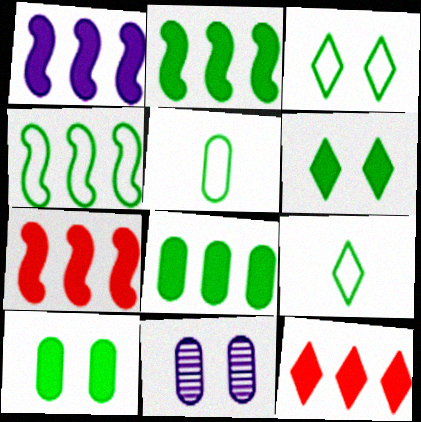[[1, 2, 7], 
[1, 8, 12], 
[3, 4, 5], 
[7, 9, 11]]